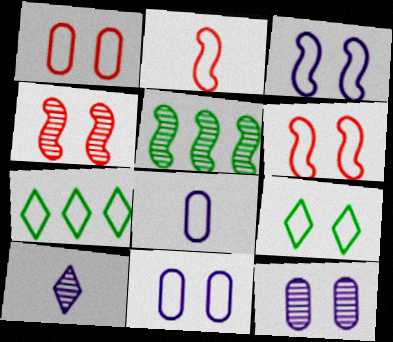[[1, 3, 9], 
[2, 7, 11], 
[6, 7, 8], 
[6, 9, 11]]